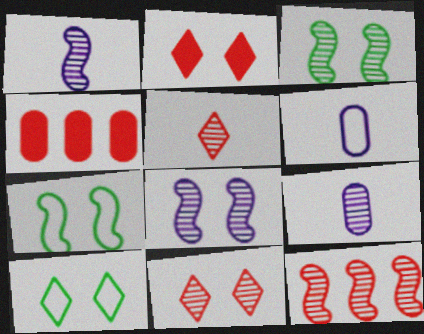[[1, 3, 12], 
[1, 4, 10]]